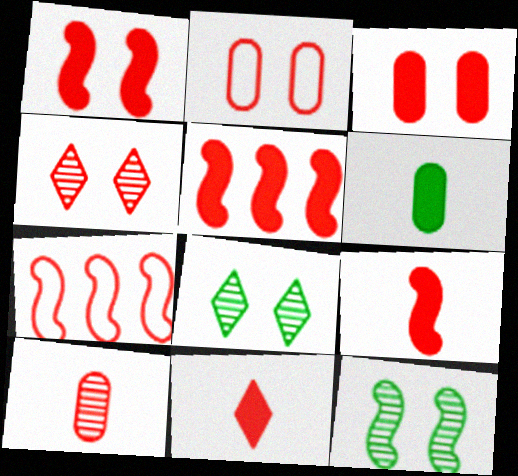[[1, 2, 4], 
[1, 5, 9], 
[3, 5, 11]]